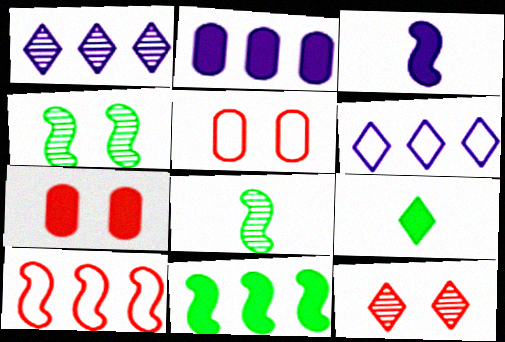[[3, 4, 10], 
[6, 7, 8], 
[6, 9, 12]]